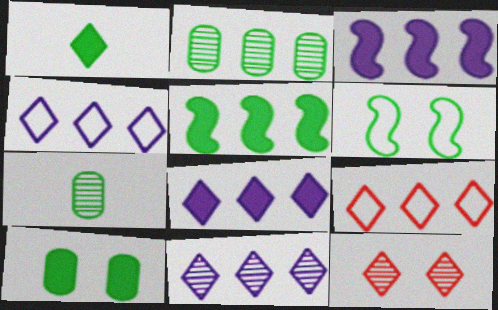[[1, 2, 6], 
[1, 4, 12], 
[1, 5, 10], 
[2, 3, 9], 
[4, 8, 11]]